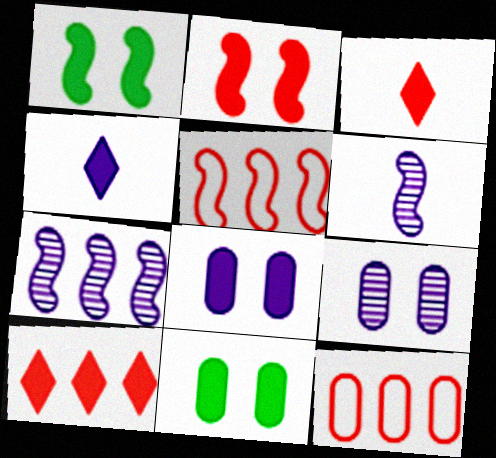[[1, 5, 6]]